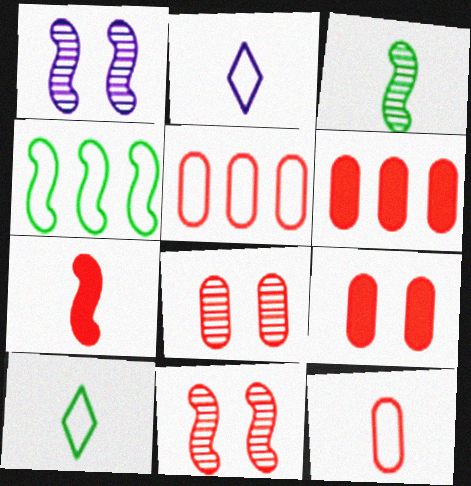[[1, 4, 7], 
[1, 6, 10], 
[6, 8, 12]]